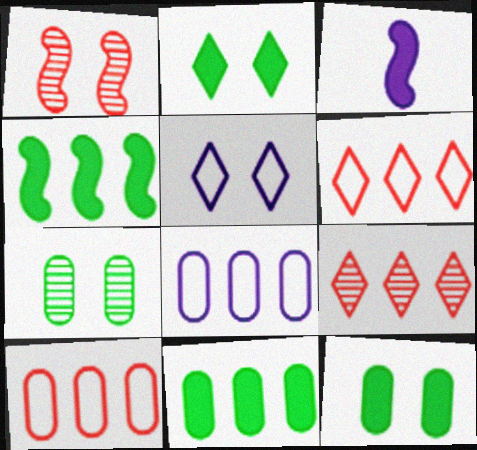[[1, 5, 12], 
[3, 6, 7], 
[4, 8, 9]]